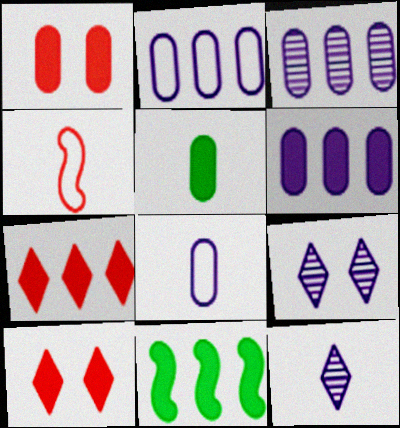[[1, 5, 6], 
[2, 3, 6], 
[4, 5, 12], 
[6, 7, 11]]